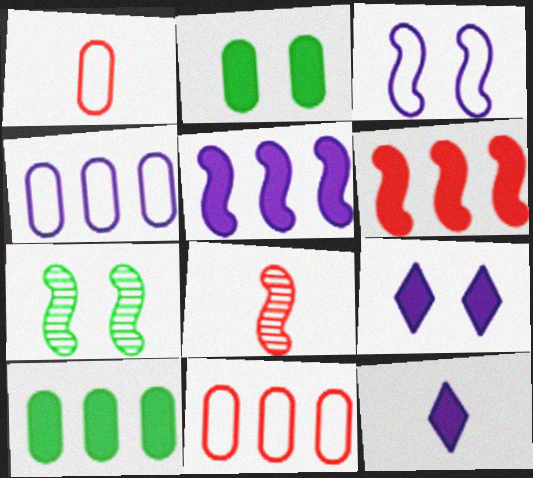[[2, 6, 12], 
[7, 11, 12]]